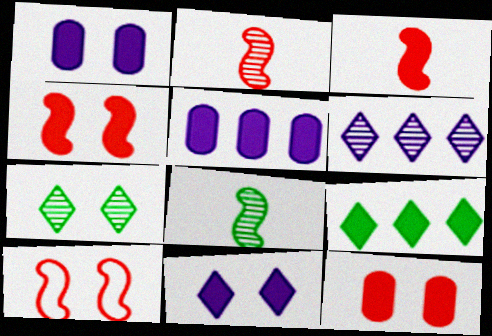[[1, 3, 9], 
[1, 7, 10]]